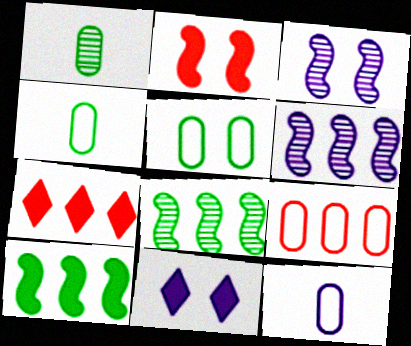[[3, 4, 7], 
[5, 9, 12], 
[6, 11, 12]]